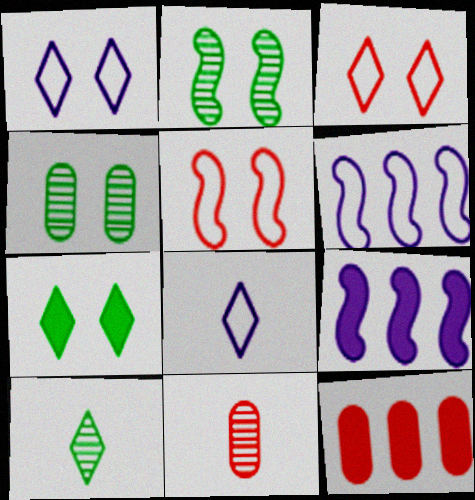[[2, 8, 12], 
[6, 7, 11]]